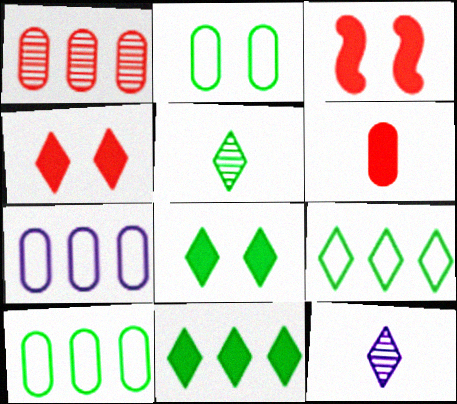[[3, 5, 7], 
[3, 10, 12], 
[4, 9, 12], 
[5, 8, 9]]